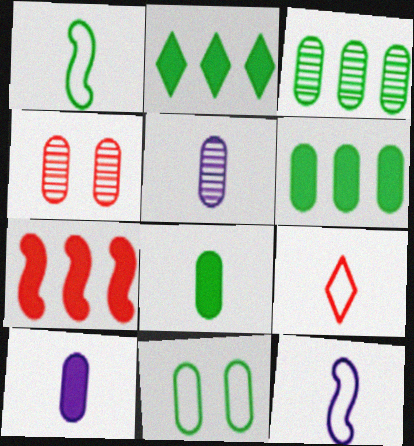[[2, 4, 12], 
[3, 4, 5], 
[3, 8, 11], 
[4, 7, 9]]